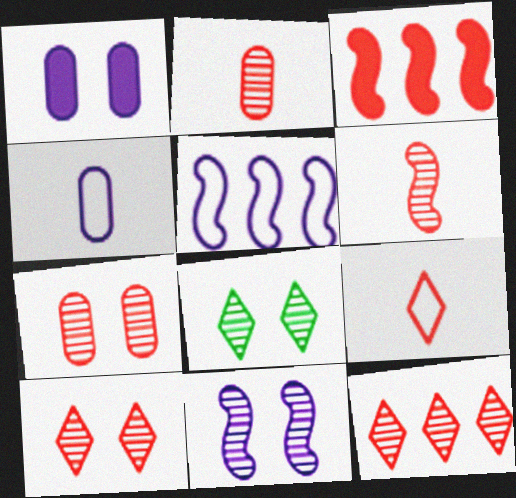[[3, 4, 8], 
[3, 7, 9], 
[6, 7, 12], 
[7, 8, 11]]